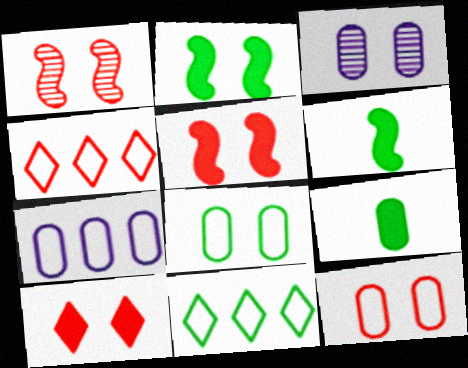[[1, 10, 12], 
[3, 4, 6]]